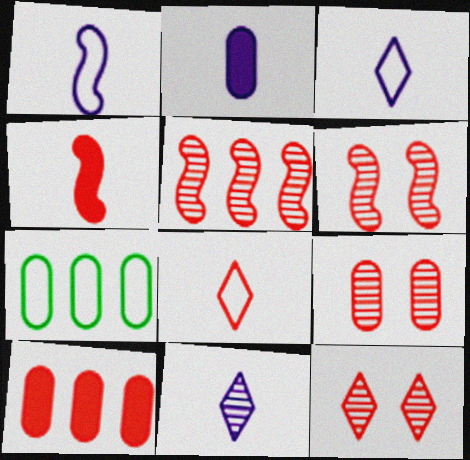[[1, 2, 11], 
[2, 7, 9], 
[6, 8, 10], 
[6, 9, 12]]